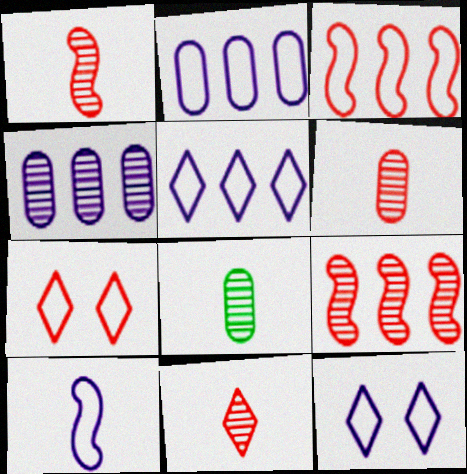[[1, 6, 11], 
[2, 10, 12]]